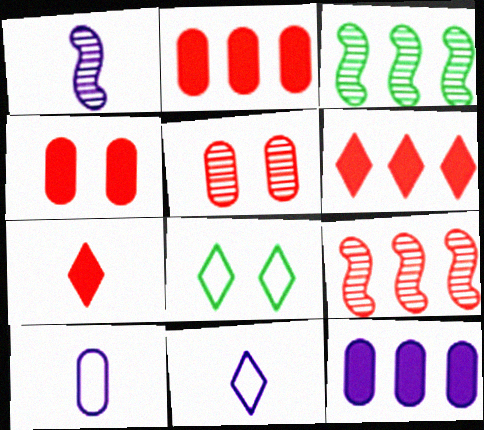[[1, 2, 8], 
[3, 4, 11]]